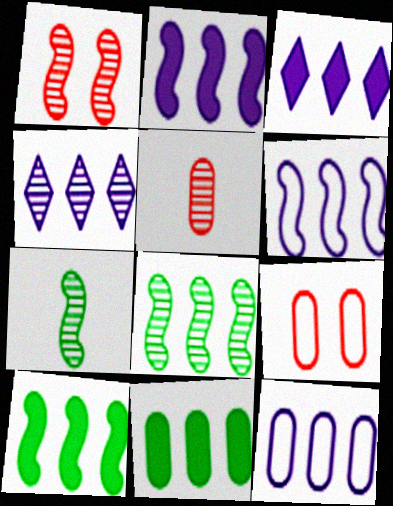[[2, 4, 12], 
[3, 7, 9]]